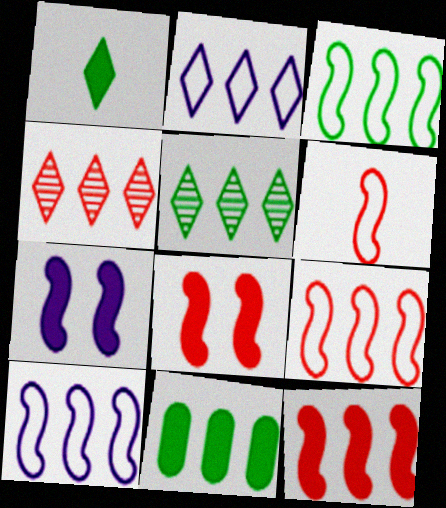[[3, 5, 11], 
[3, 9, 10], 
[4, 10, 11]]